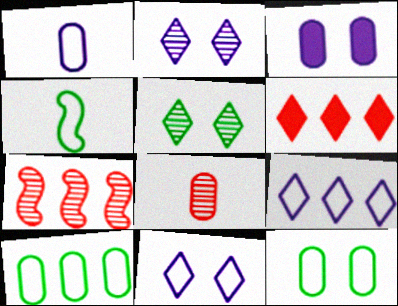[[3, 8, 10]]